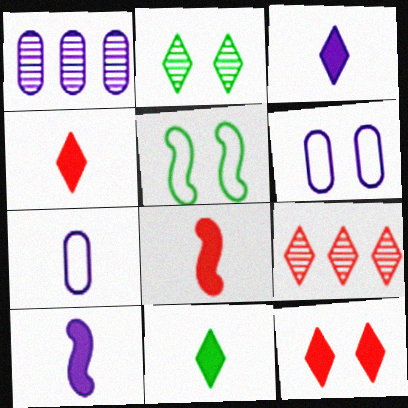[[1, 4, 5], 
[3, 4, 11]]